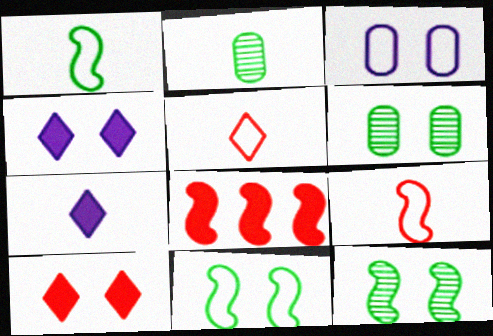[[2, 7, 9], 
[3, 10, 12]]